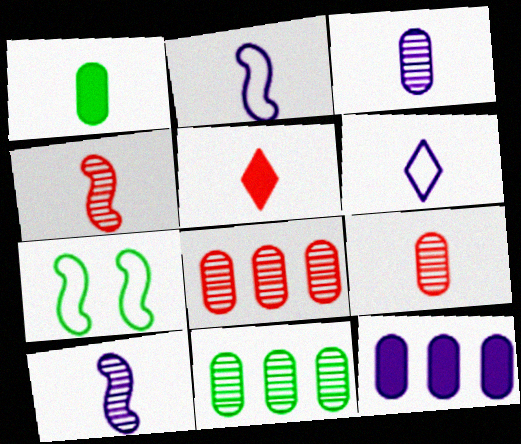[[1, 4, 6]]